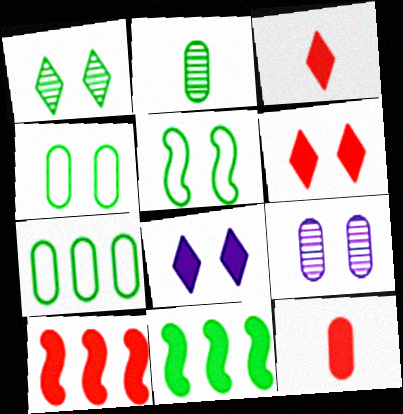[[5, 6, 9], 
[6, 10, 12], 
[7, 9, 12], 
[8, 11, 12]]